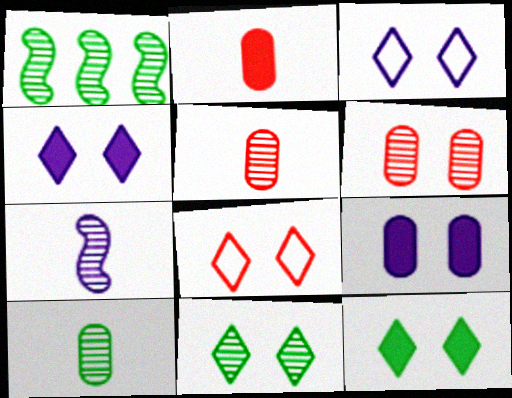[[1, 2, 3], 
[1, 10, 11], 
[4, 8, 11]]